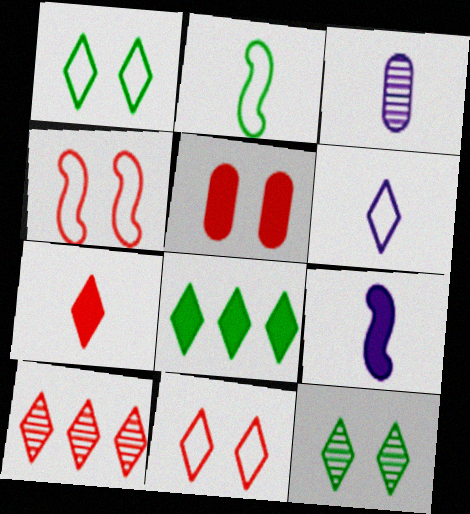[[2, 3, 7], 
[3, 4, 8], 
[3, 6, 9], 
[5, 8, 9], 
[7, 10, 11]]